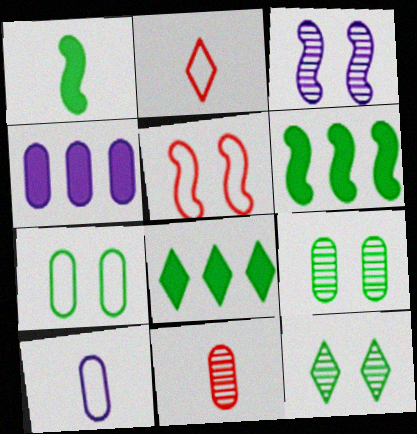[[4, 7, 11]]